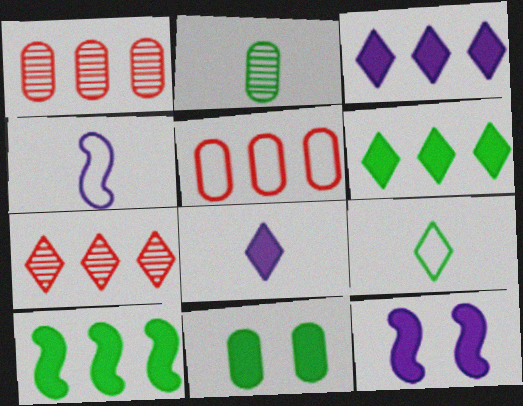[[1, 9, 12], 
[4, 7, 11]]